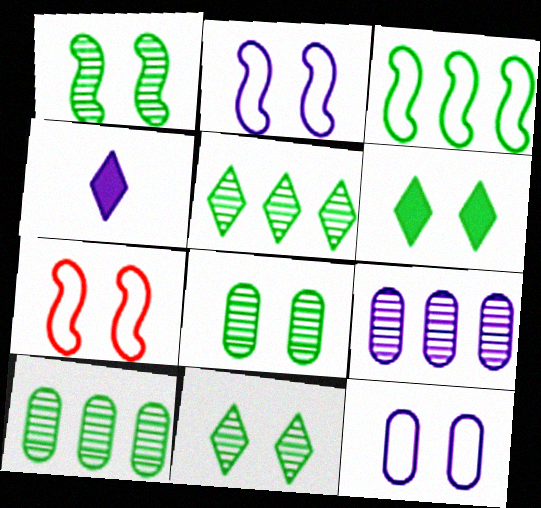[[1, 8, 11], 
[2, 4, 9], 
[4, 7, 10]]